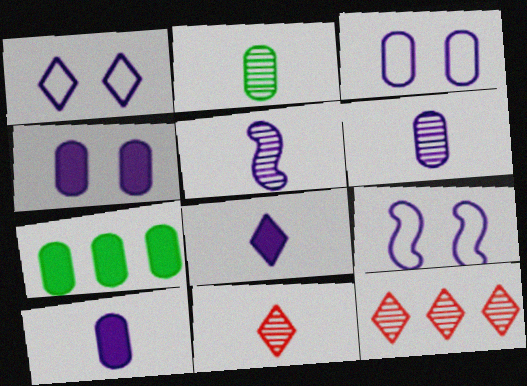[[1, 3, 9], 
[2, 5, 11], 
[7, 9, 11]]